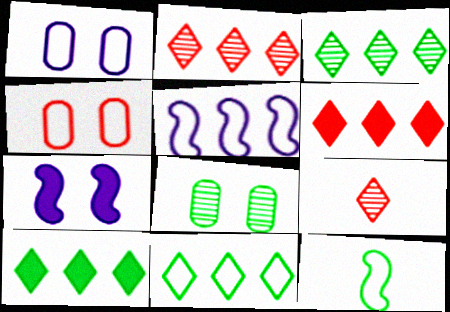[[3, 10, 11], 
[8, 10, 12]]